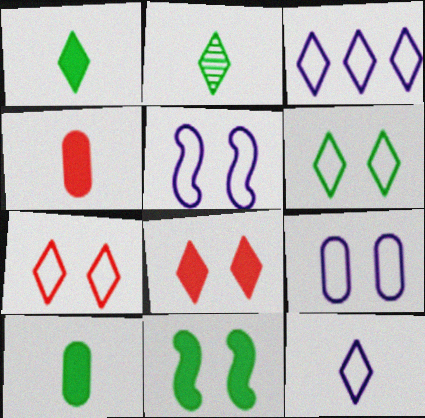[[2, 3, 8]]